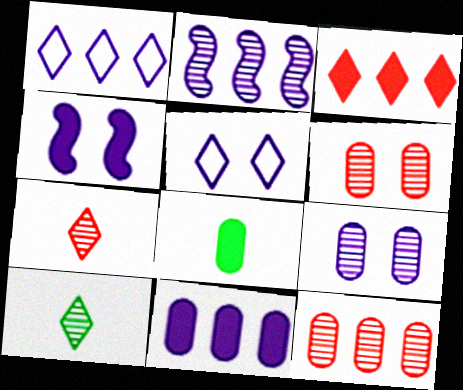[[1, 2, 11], 
[2, 6, 10], 
[3, 4, 8], 
[3, 5, 10], 
[4, 5, 9]]